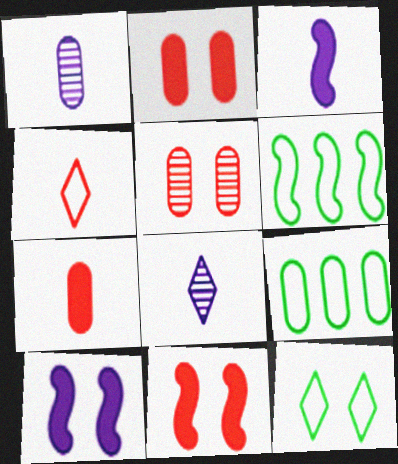[[1, 2, 9], 
[2, 6, 8], 
[5, 10, 12], 
[8, 9, 11]]